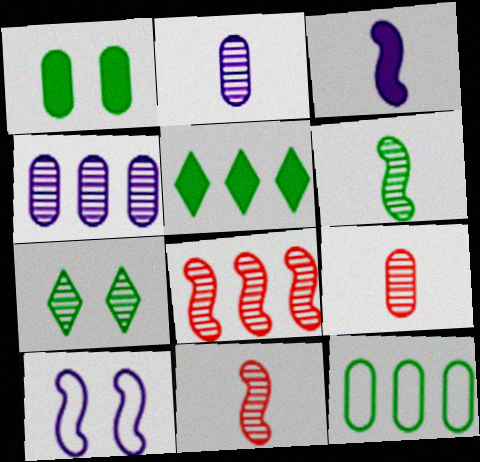[[2, 7, 8], 
[4, 7, 11], 
[5, 9, 10]]